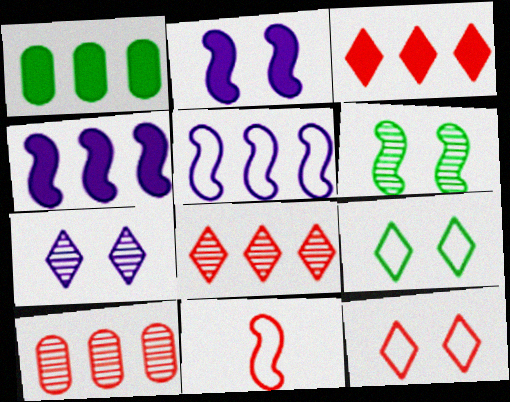[[1, 3, 4], 
[1, 5, 8], 
[1, 7, 11], 
[4, 6, 11]]